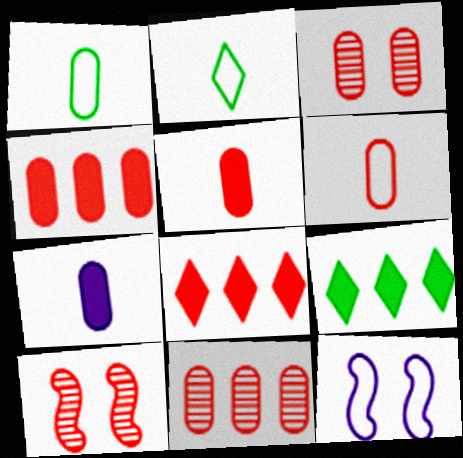[[3, 4, 6], 
[6, 8, 10]]